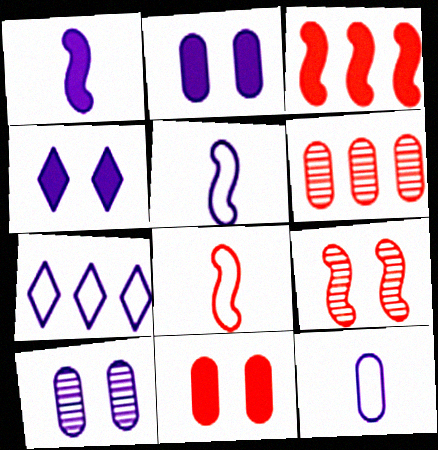[[1, 7, 10], 
[3, 8, 9]]